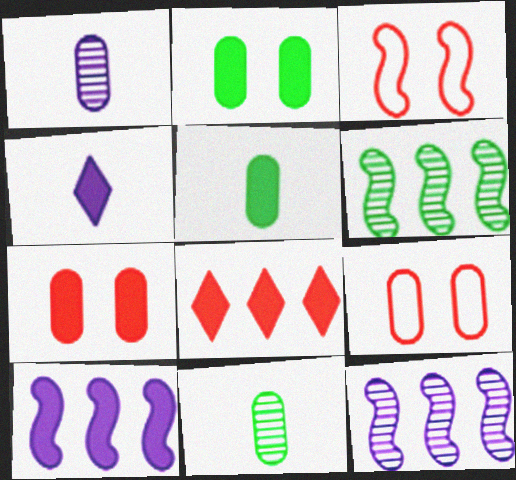[[4, 6, 9]]